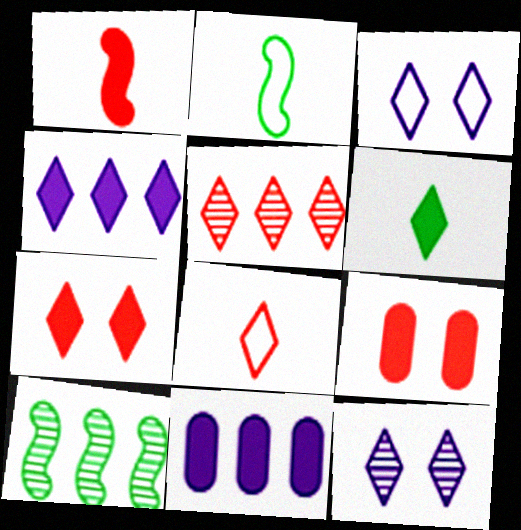[[3, 5, 6], 
[4, 6, 7], 
[5, 7, 8]]